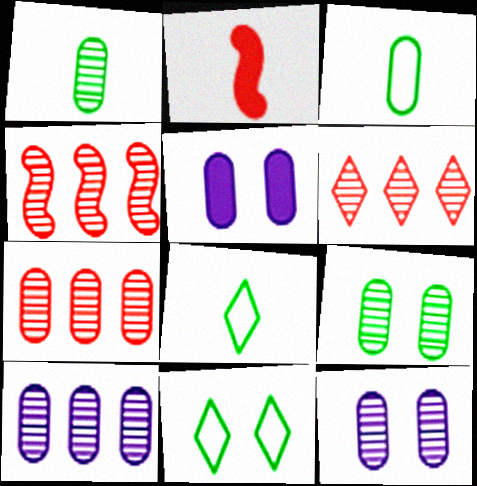[[1, 7, 12], 
[2, 10, 11], 
[3, 5, 7], 
[4, 5, 8], 
[4, 6, 7]]